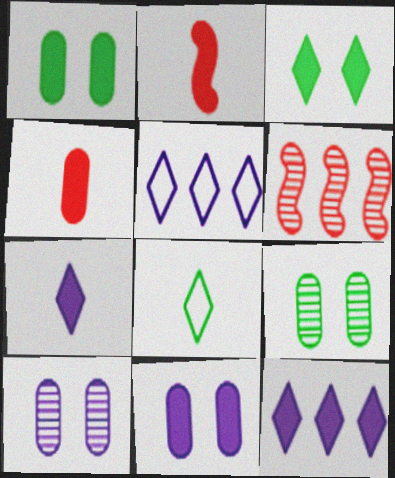[[1, 2, 12], 
[2, 5, 9], 
[6, 8, 11]]